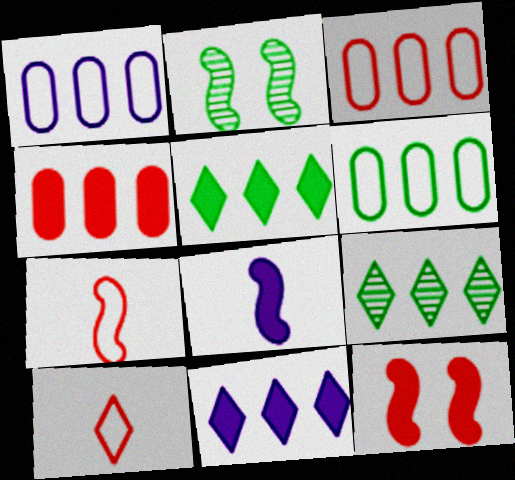[[1, 3, 6]]